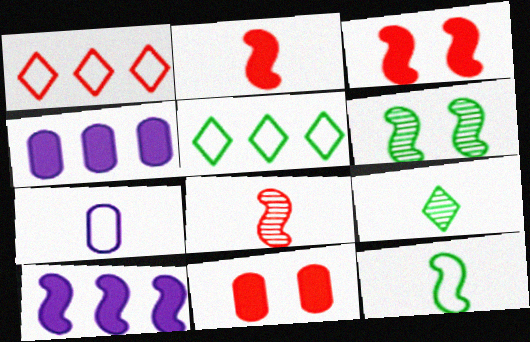[[1, 8, 11], 
[2, 7, 9]]